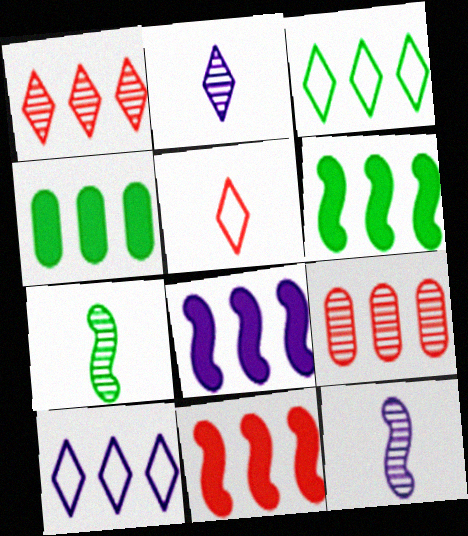[[3, 8, 9], 
[6, 8, 11], 
[6, 9, 10]]